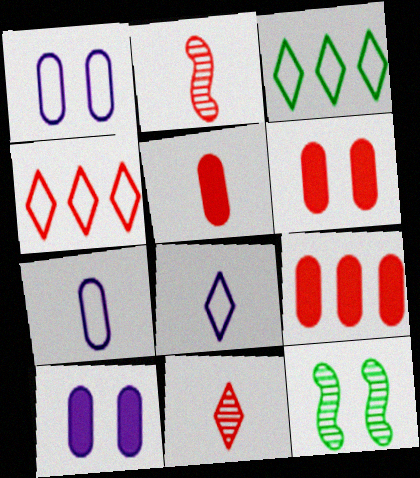[[2, 3, 10], 
[2, 4, 6], 
[5, 6, 9], 
[8, 9, 12]]